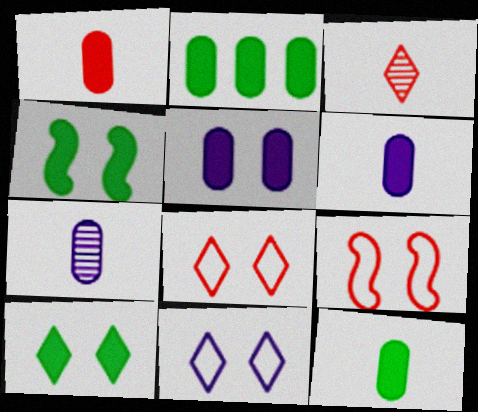[[1, 2, 5], 
[1, 6, 12]]